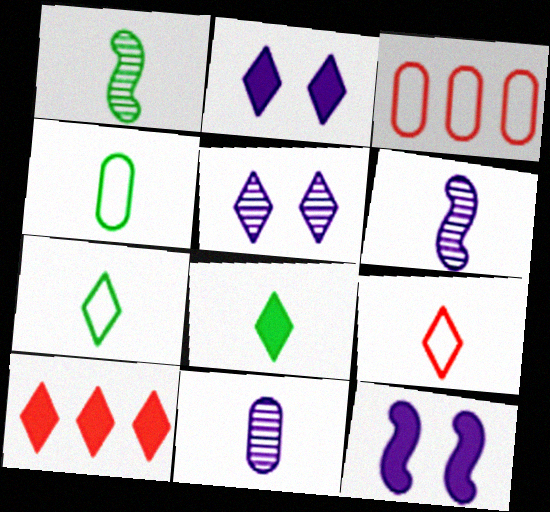[[1, 2, 3], 
[1, 4, 8], 
[2, 8, 10], 
[5, 7, 10]]